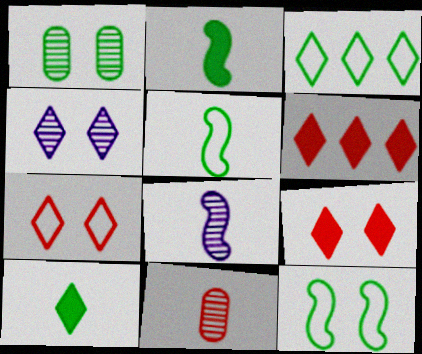[[1, 2, 3]]